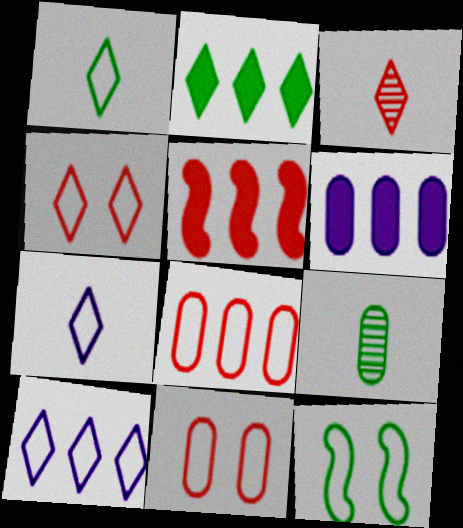[[1, 4, 10], 
[2, 5, 6], 
[2, 9, 12], 
[3, 5, 11], 
[3, 6, 12], 
[6, 9, 11], 
[7, 8, 12]]